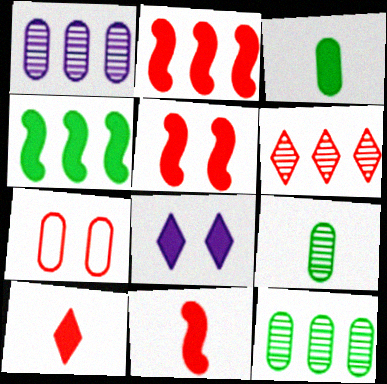[[1, 3, 7], 
[2, 3, 8], 
[2, 5, 11], 
[6, 7, 11]]